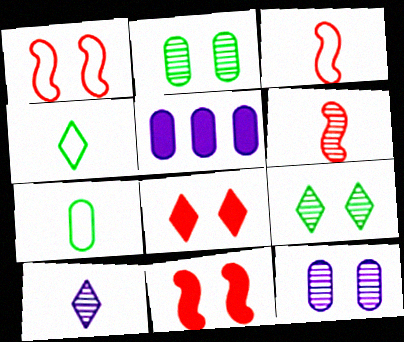[[3, 5, 9]]